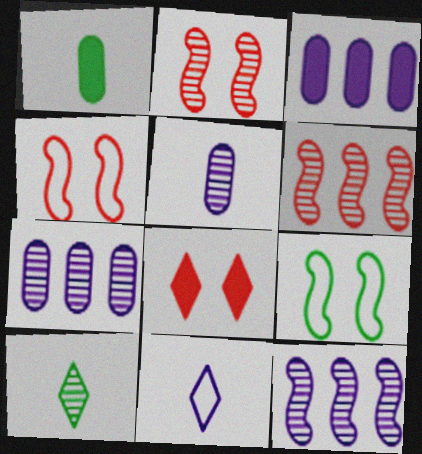[[2, 7, 10], 
[3, 4, 10]]